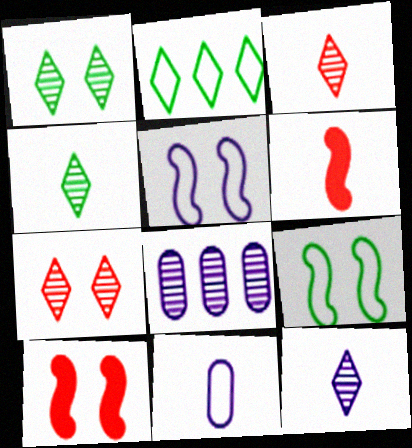[[3, 4, 12], 
[4, 6, 11]]